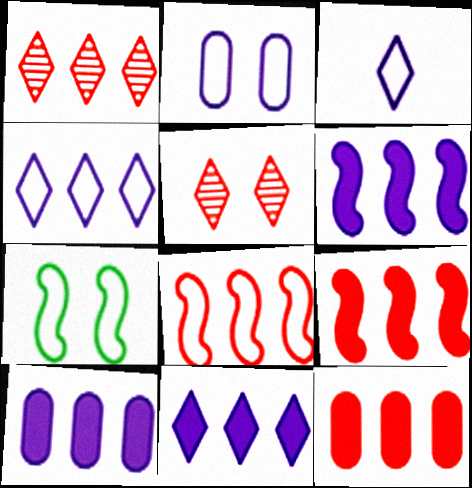[[1, 8, 12], 
[6, 10, 11]]